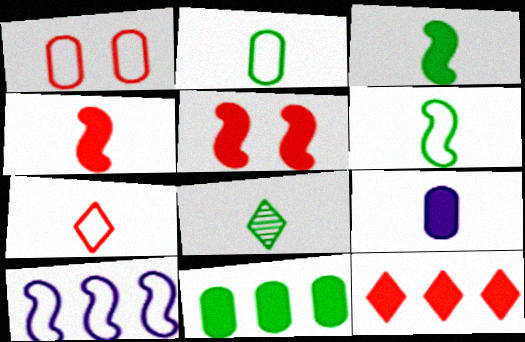[[2, 3, 8]]